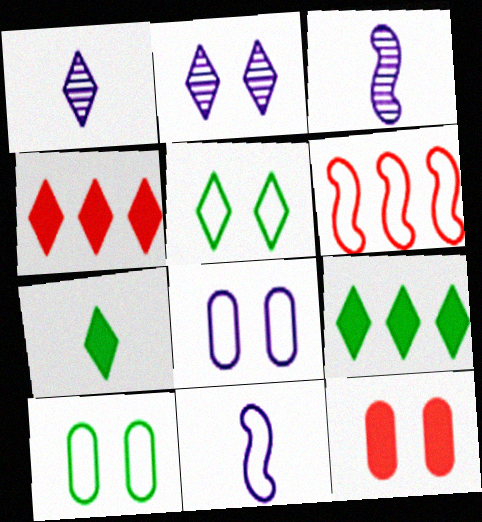[[1, 4, 5], 
[3, 4, 10]]